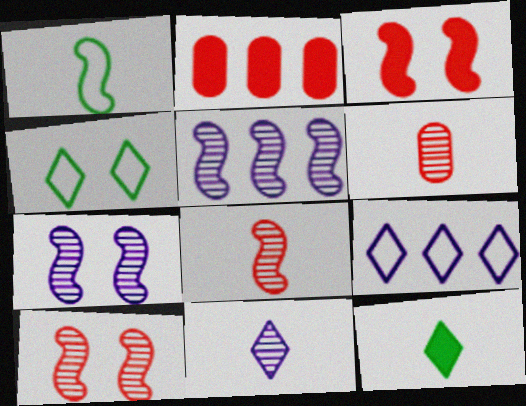[[1, 3, 5]]